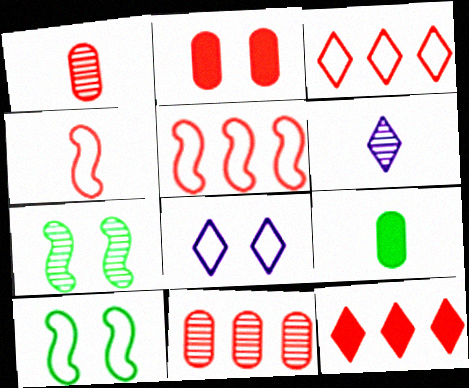[[2, 7, 8], 
[4, 6, 9], 
[5, 11, 12], 
[6, 7, 11]]